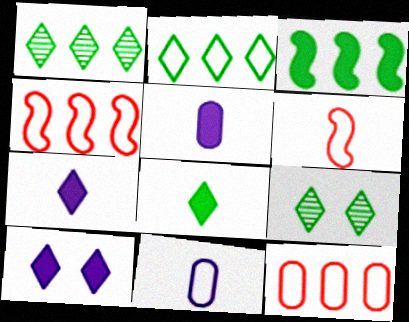[[2, 8, 9], 
[4, 5, 9]]